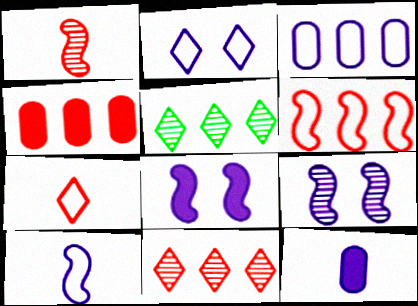[[2, 3, 10], 
[4, 6, 11]]